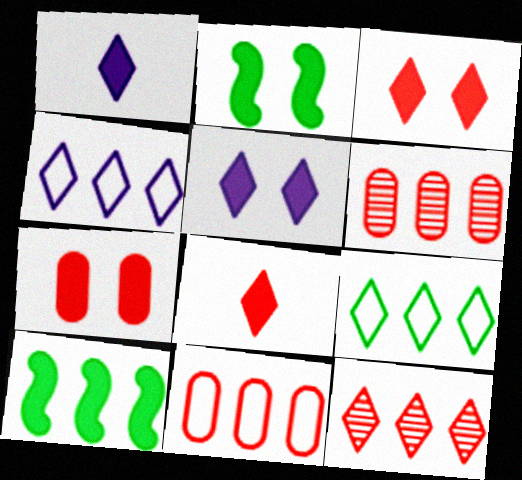[[1, 7, 10], 
[2, 5, 7], 
[4, 6, 10]]